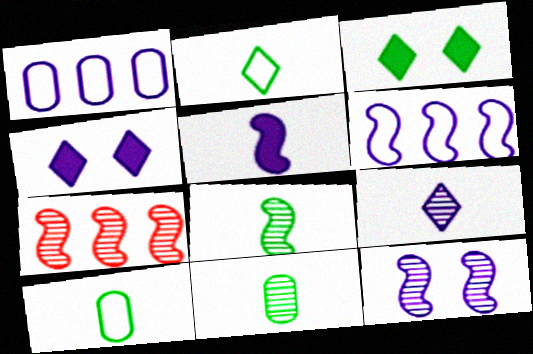[[4, 7, 10], 
[5, 6, 12], 
[7, 8, 12]]